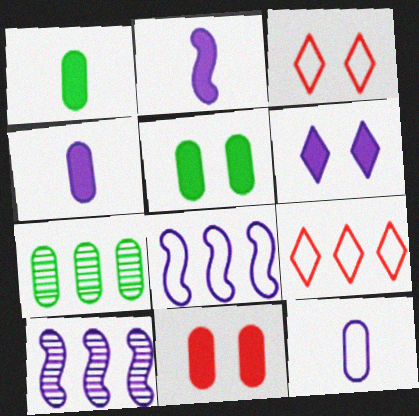[[1, 3, 10], 
[2, 3, 7], 
[6, 10, 12], 
[7, 11, 12]]